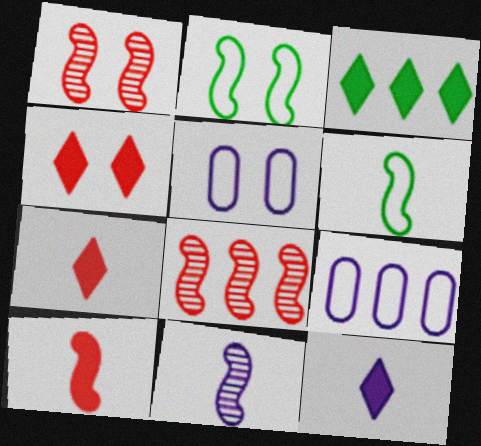[[3, 4, 12], 
[3, 8, 9], 
[6, 10, 11]]